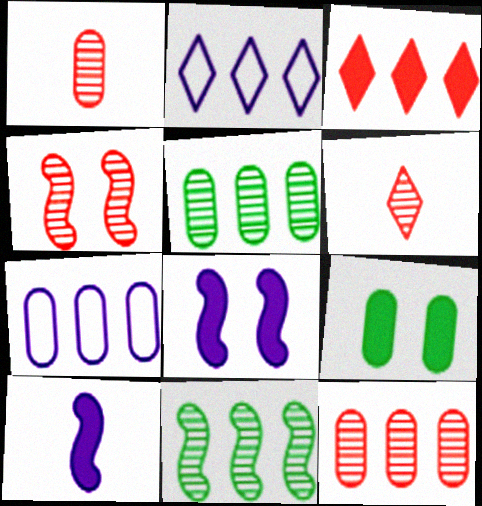[[1, 7, 9], 
[3, 7, 11], 
[3, 9, 10], 
[4, 6, 12]]